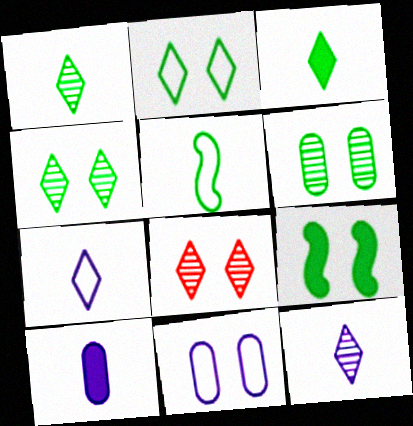[[2, 6, 9], 
[8, 9, 11]]